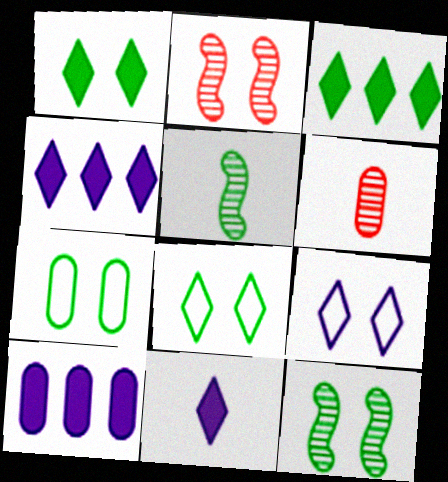[[1, 7, 12], 
[3, 5, 7], 
[6, 7, 10]]